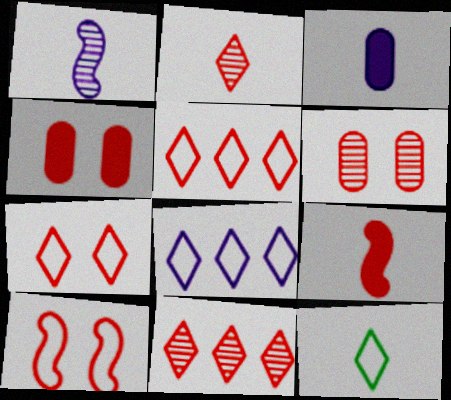[[5, 6, 9], 
[7, 8, 12]]